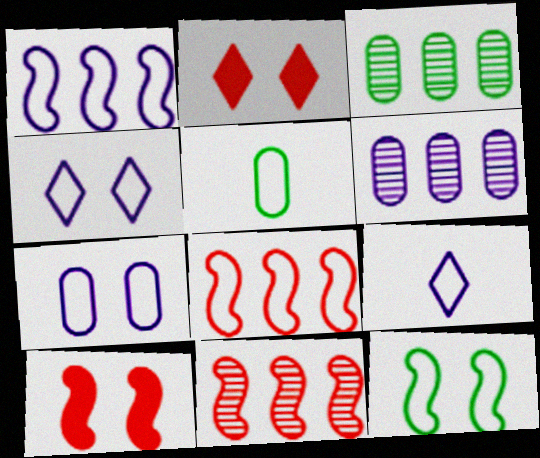[[1, 7, 9], 
[3, 9, 10], 
[4, 5, 8]]